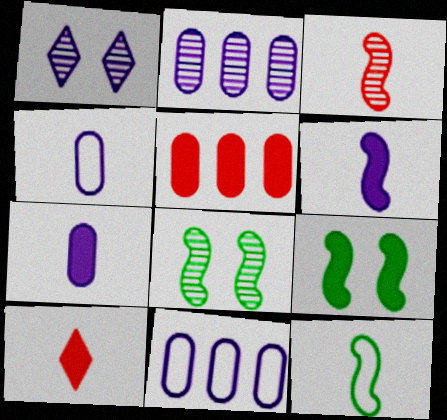[[1, 5, 12], 
[1, 6, 11], 
[3, 6, 12], 
[8, 10, 11]]